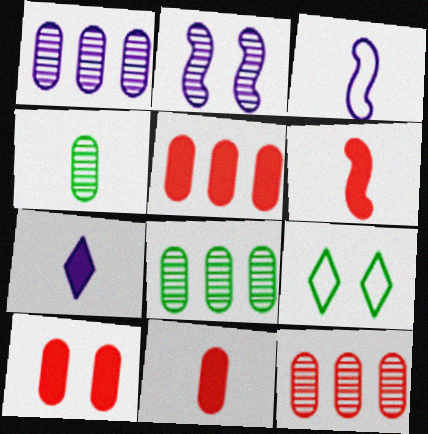[[1, 6, 9], 
[1, 8, 12], 
[2, 9, 10], 
[5, 10, 11]]